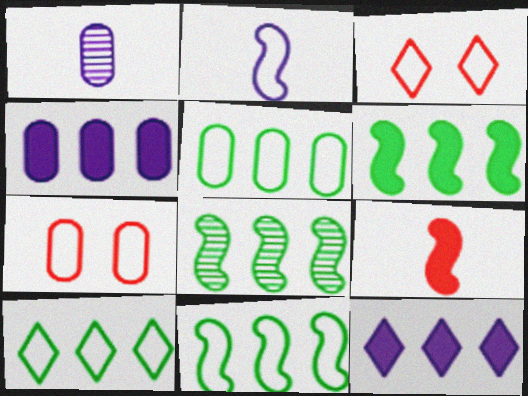[[1, 3, 6], 
[2, 3, 5], 
[2, 7, 10], 
[5, 10, 11], 
[6, 8, 11]]